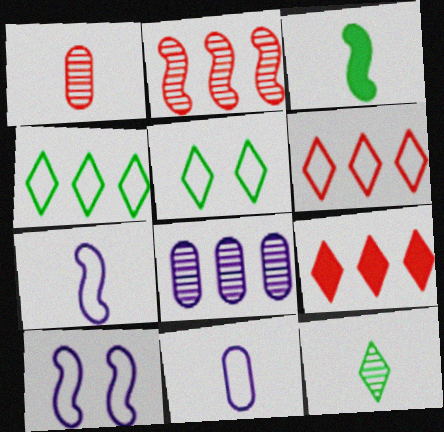[[2, 3, 10]]